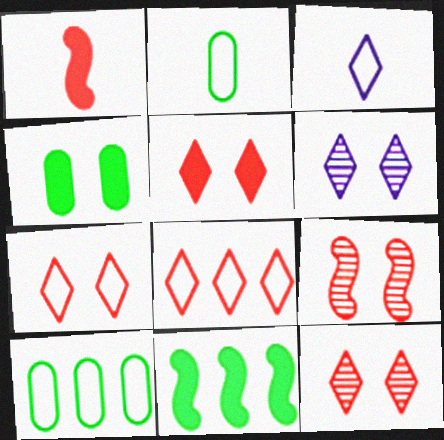[[1, 6, 10], 
[5, 7, 12]]